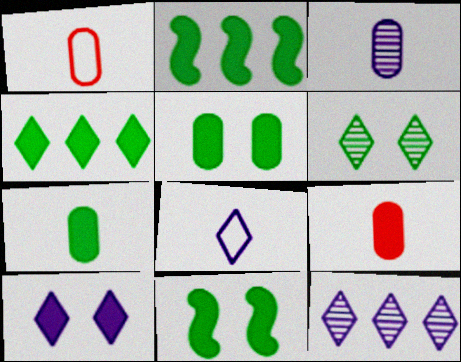[[1, 3, 7], 
[1, 11, 12], 
[2, 9, 10], 
[4, 7, 11], 
[8, 10, 12]]